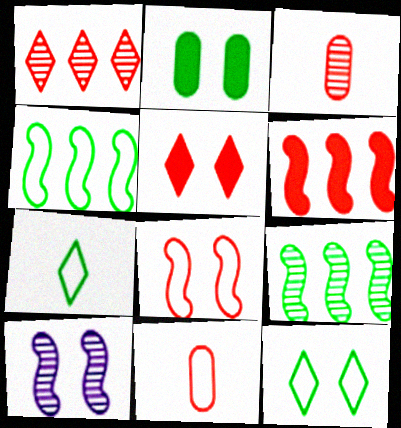[[2, 7, 9]]